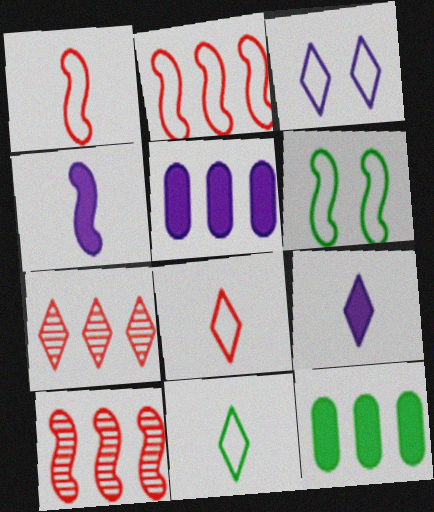[[4, 6, 10]]